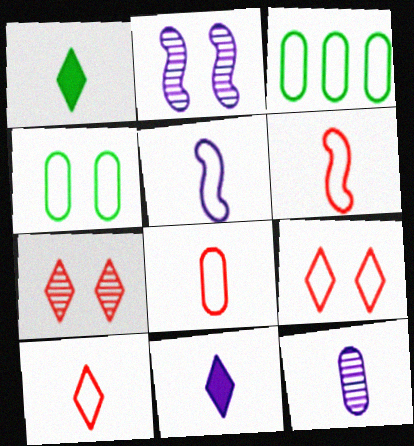[[1, 6, 12], 
[3, 5, 9], 
[5, 11, 12], 
[6, 8, 10]]